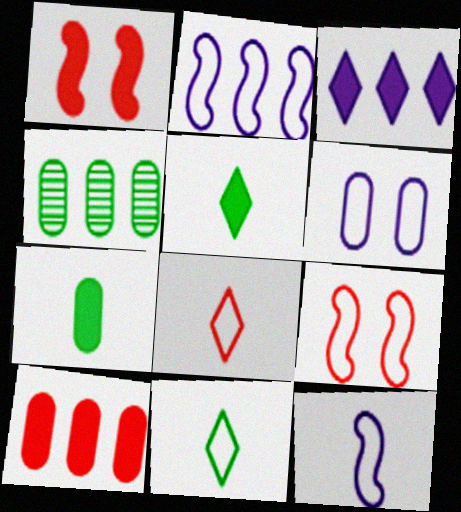[[1, 3, 7]]